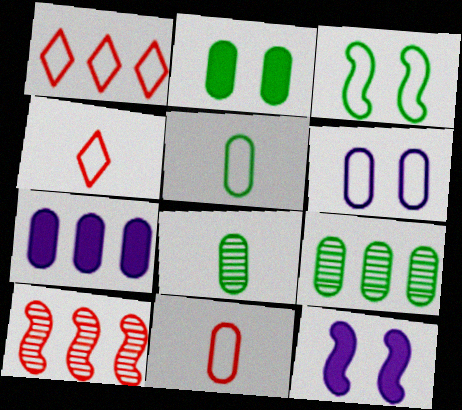[[1, 8, 12], 
[2, 5, 9], 
[4, 9, 12]]